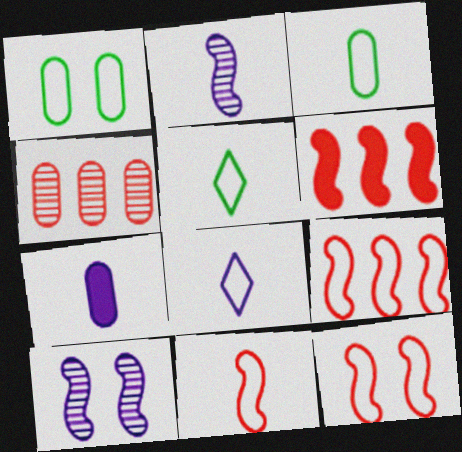[[1, 4, 7], 
[1, 8, 9], 
[2, 7, 8], 
[3, 8, 11], 
[9, 11, 12]]